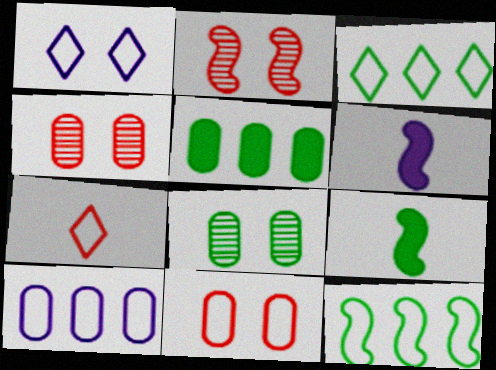[[1, 3, 7], 
[2, 6, 12], 
[3, 4, 6], 
[3, 8, 9]]